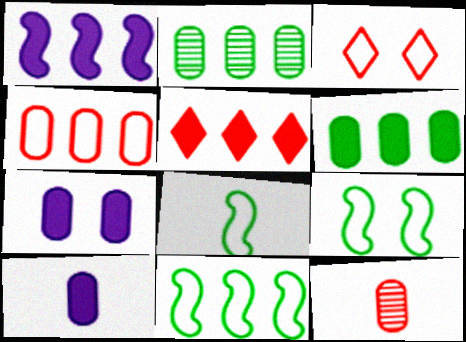[[1, 5, 6], 
[8, 9, 11]]